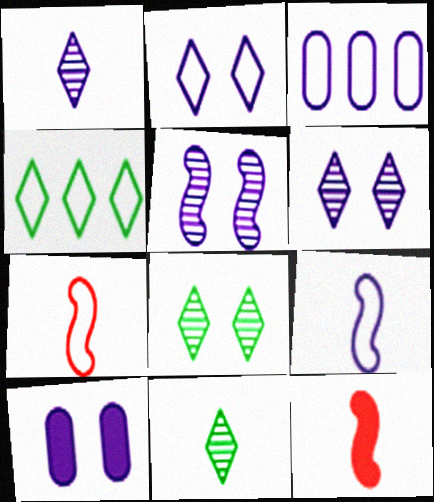[[2, 3, 9], 
[2, 5, 10], 
[3, 8, 12]]